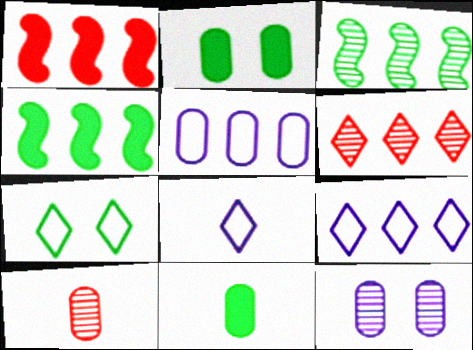[[2, 5, 10], 
[3, 7, 11], 
[4, 5, 6]]